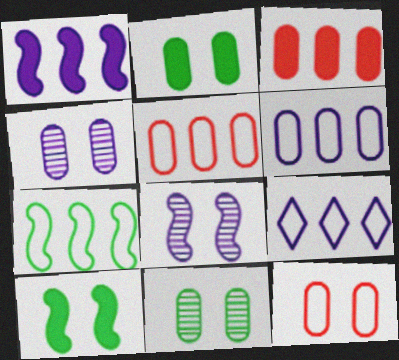[[2, 4, 12], 
[5, 7, 9]]